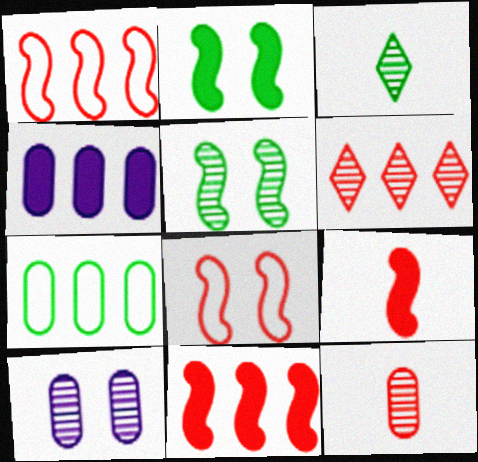[[2, 3, 7], 
[3, 4, 8]]